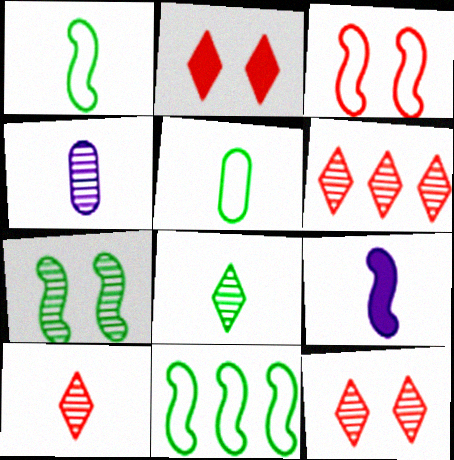[[2, 4, 11], 
[4, 6, 7], 
[5, 9, 10], 
[6, 10, 12]]